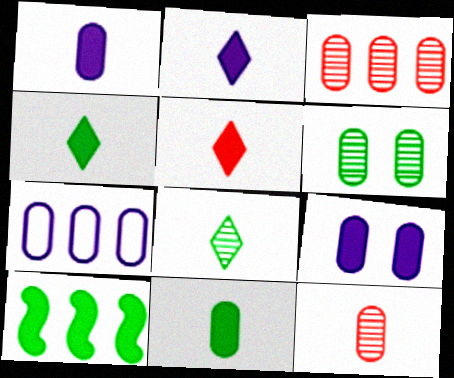[[2, 4, 5], 
[5, 9, 10]]